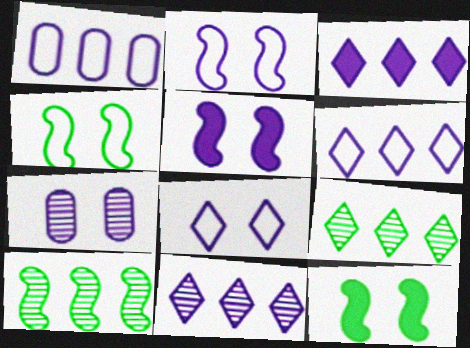[[3, 6, 11], 
[5, 7, 8]]